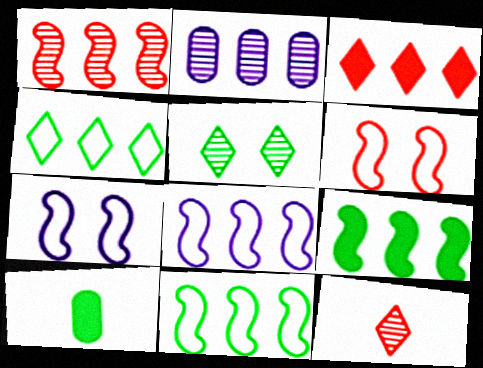[[1, 8, 9], 
[2, 3, 11], 
[5, 10, 11]]